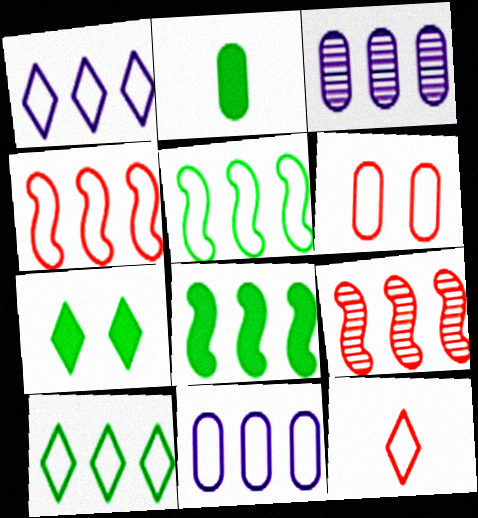[[2, 3, 6], 
[2, 7, 8], 
[4, 6, 12], 
[4, 10, 11]]